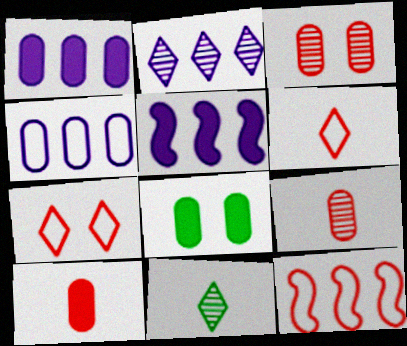[[1, 8, 10], 
[2, 4, 5], 
[4, 8, 9]]